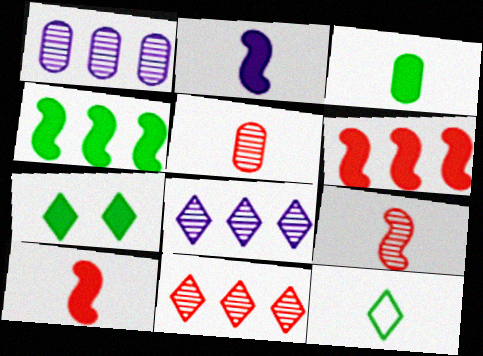[[2, 5, 12], 
[3, 4, 7]]